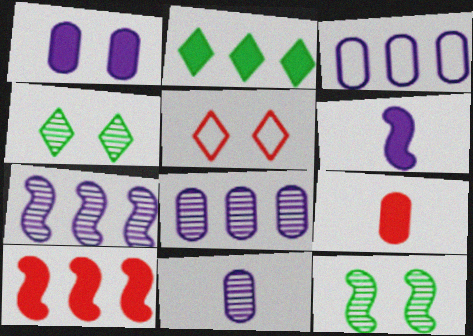[[1, 3, 11], 
[1, 5, 12]]